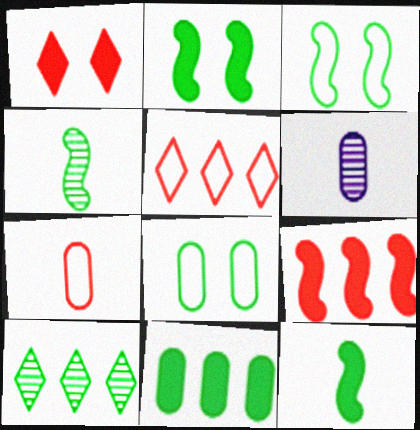[[2, 5, 6], 
[8, 10, 12]]